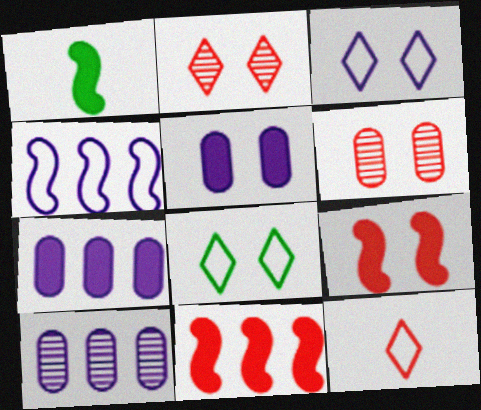[[6, 11, 12]]